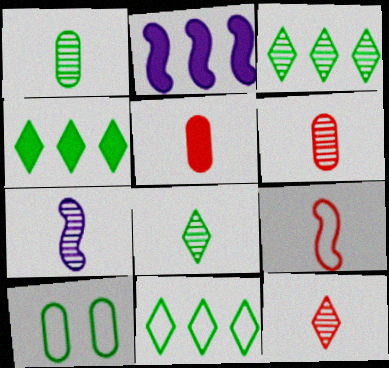[[1, 7, 12], 
[2, 10, 12], 
[3, 4, 11], 
[5, 9, 12], 
[6, 7, 8]]